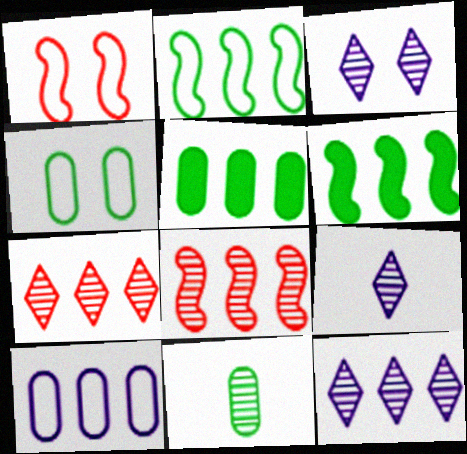[[1, 5, 9], 
[3, 8, 11], 
[3, 9, 12], 
[4, 5, 11], 
[6, 7, 10]]